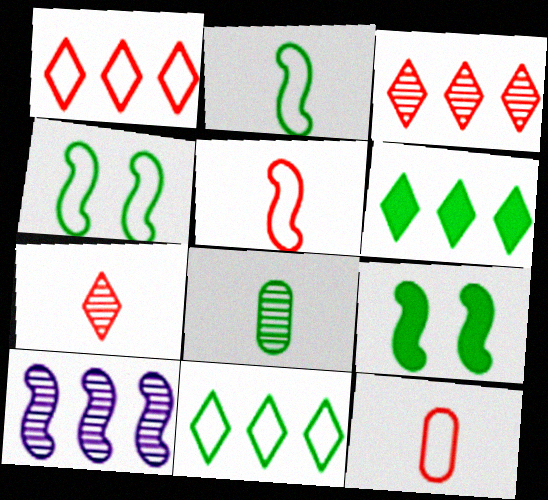[[4, 6, 8], 
[5, 9, 10], 
[8, 9, 11]]